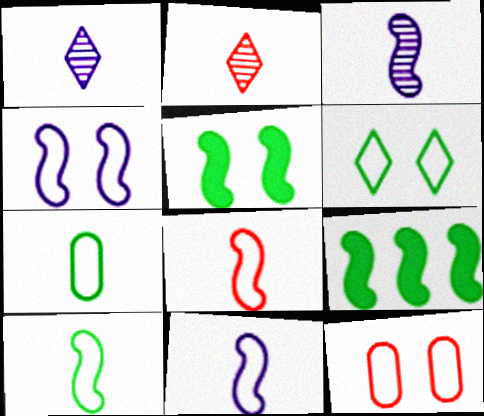[[1, 9, 12], 
[4, 6, 12], 
[8, 10, 11]]